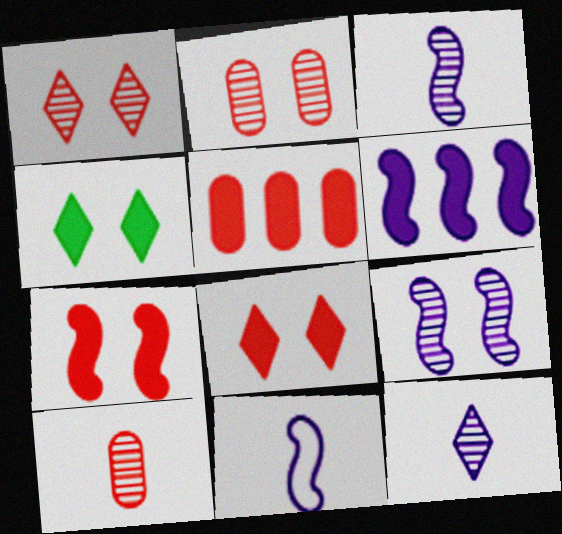[[6, 9, 11]]